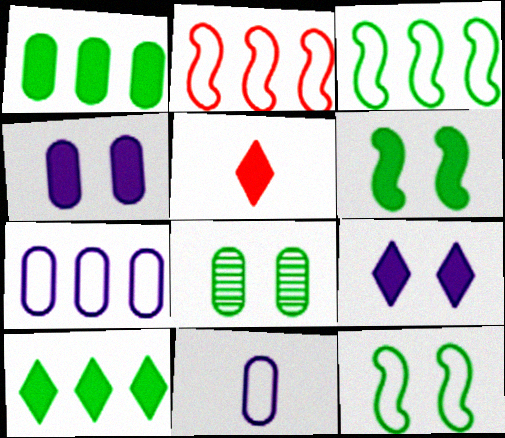[[5, 9, 10]]